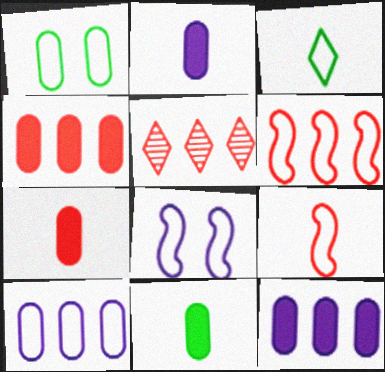[[2, 7, 11], 
[4, 5, 6], 
[5, 8, 11]]